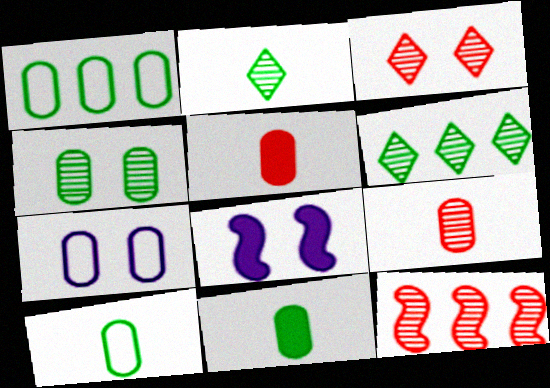[[1, 4, 11], 
[3, 9, 12]]